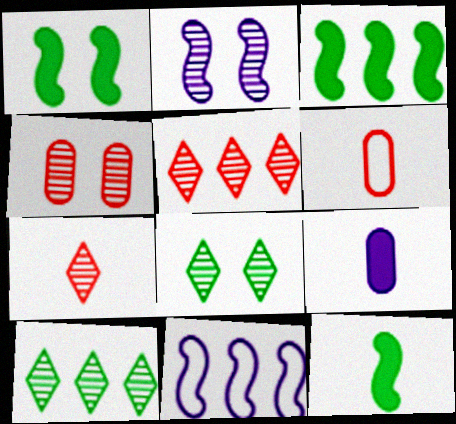[[1, 3, 12], 
[2, 4, 8]]